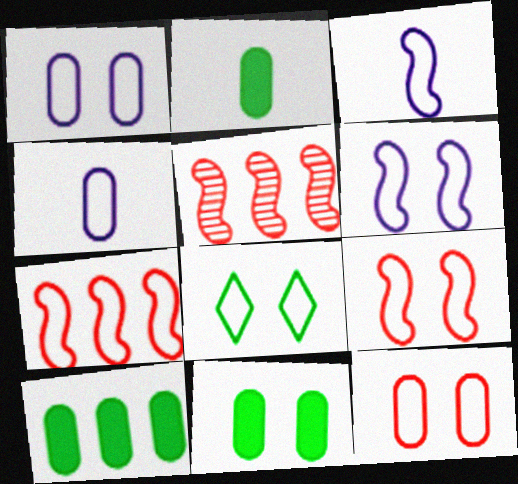[[1, 8, 9], 
[2, 10, 11], 
[4, 7, 8], 
[6, 8, 12]]